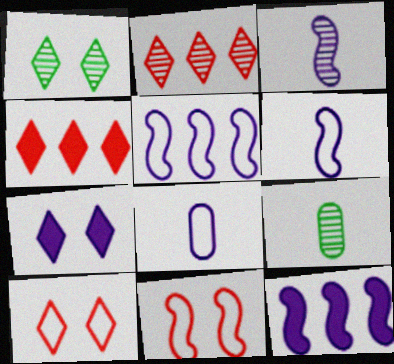[[1, 7, 10], 
[9, 10, 12]]